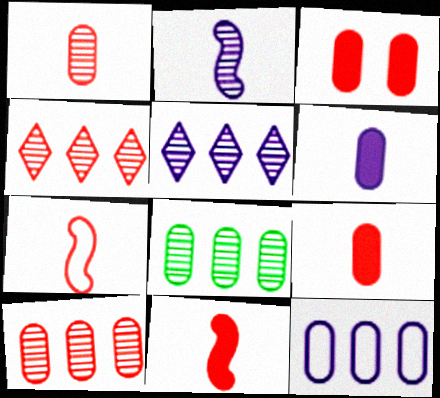[[3, 4, 7]]